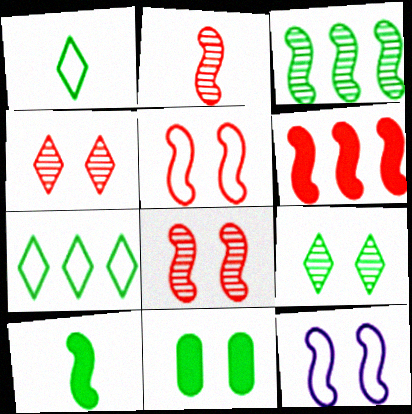[[1, 3, 11], 
[2, 5, 6], 
[4, 11, 12]]